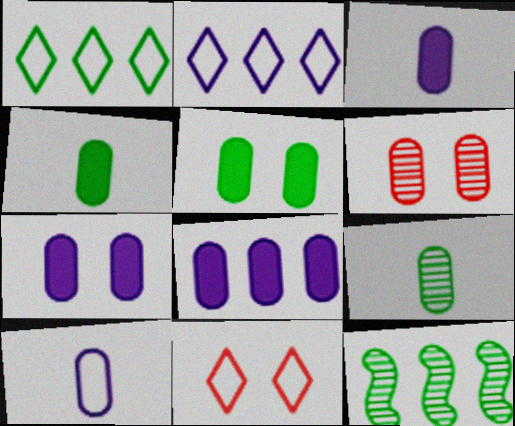[[3, 7, 8], 
[3, 11, 12]]